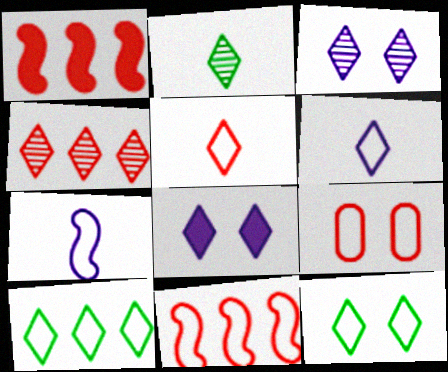[[2, 3, 4], 
[5, 9, 11], 
[7, 9, 10]]